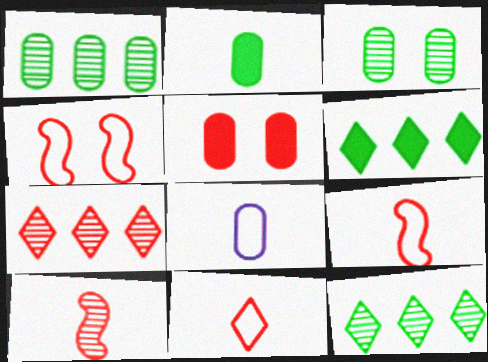[[1, 5, 8], 
[5, 7, 9]]